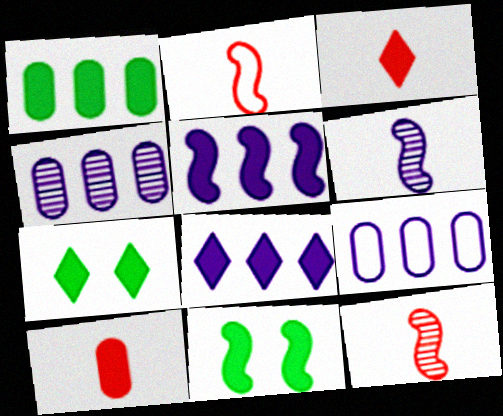[[2, 4, 7], 
[3, 7, 8], 
[5, 7, 10], 
[7, 9, 12], 
[8, 10, 11]]